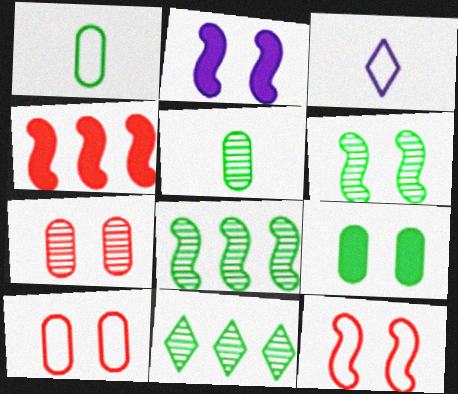[[2, 6, 12], 
[5, 6, 11]]